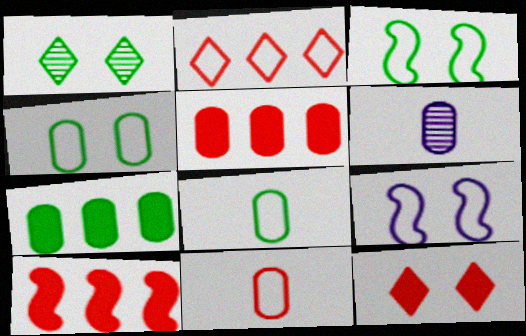[[2, 8, 9], 
[4, 5, 6]]